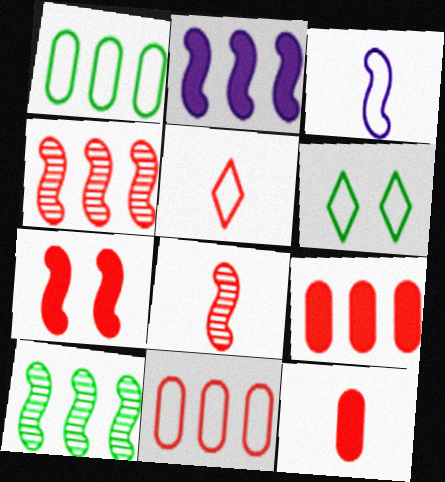[[3, 6, 11], 
[3, 7, 10], 
[5, 8, 12]]